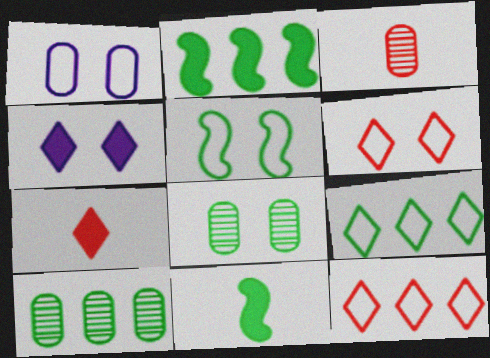[[1, 5, 6], 
[2, 9, 10], 
[8, 9, 11]]